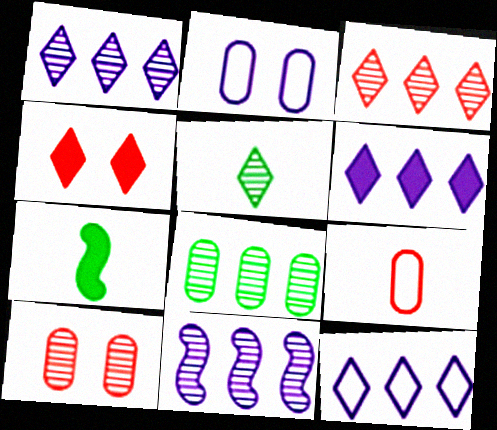[[1, 6, 12], 
[2, 3, 7], 
[3, 8, 11], 
[4, 5, 12], 
[5, 10, 11], 
[7, 10, 12]]